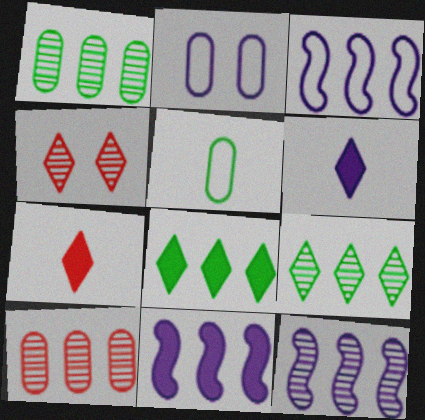[[2, 6, 12], 
[3, 8, 10], 
[3, 11, 12], 
[4, 5, 11], 
[9, 10, 12]]